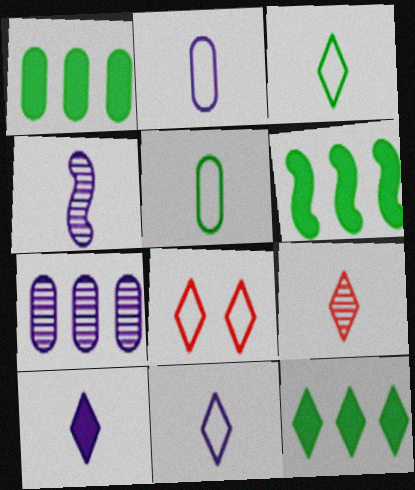[[1, 4, 8], 
[1, 6, 12], 
[2, 4, 10], 
[3, 9, 10]]